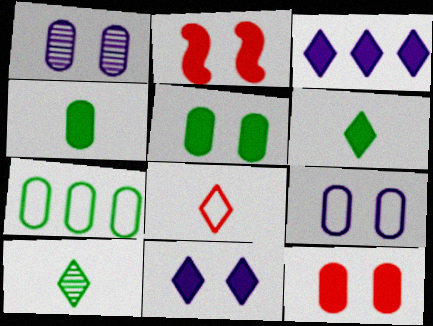[[2, 3, 4], 
[2, 5, 11]]